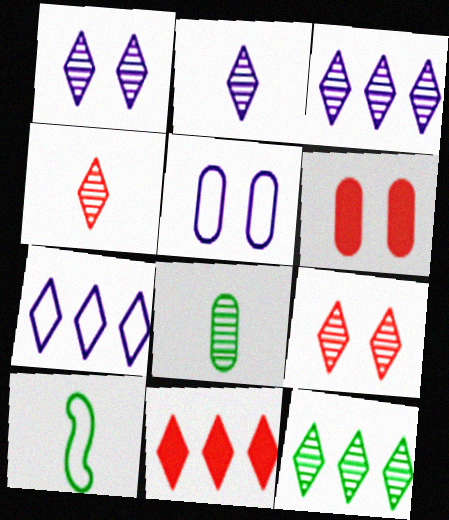[[1, 2, 3], 
[1, 4, 12], 
[2, 9, 12], 
[3, 6, 10], 
[7, 11, 12]]